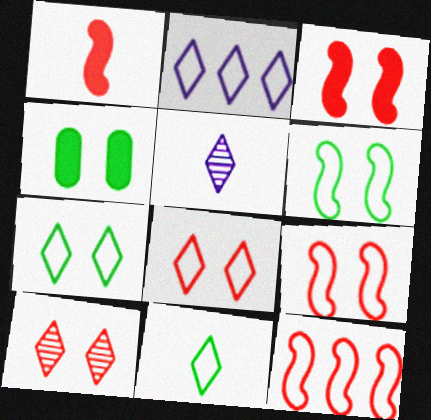[[2, 8, 11], 
[4, 5, 12]]